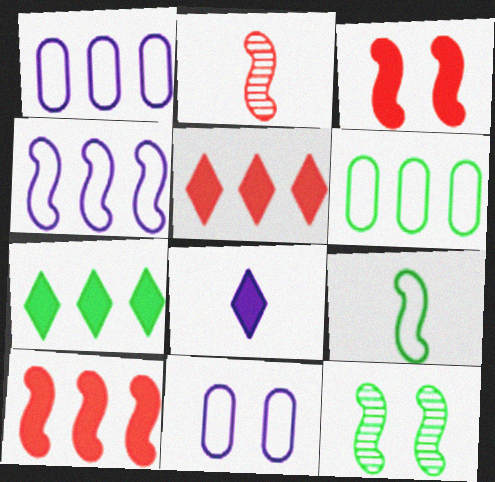[[2, 7, 11]]